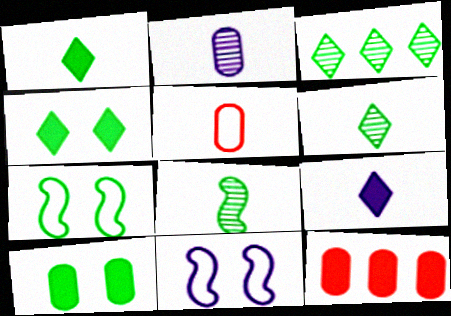[[5, 8, 9], 
[6, 11, 12]]